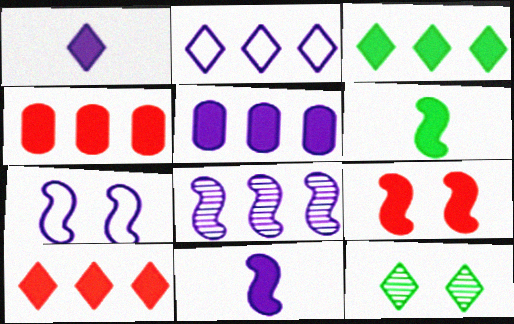[[2, 5, 8], 
[7, 8, 11]]